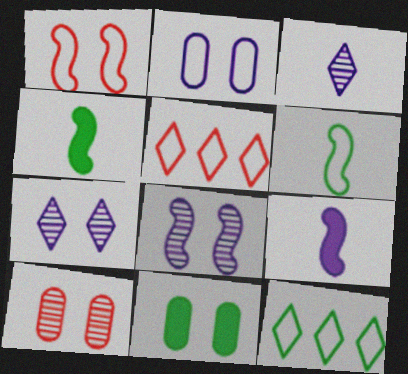[[1, 7, 11], 
[2, 5, 6], 
[2, 10, 11], 
[9, 10, 12]]